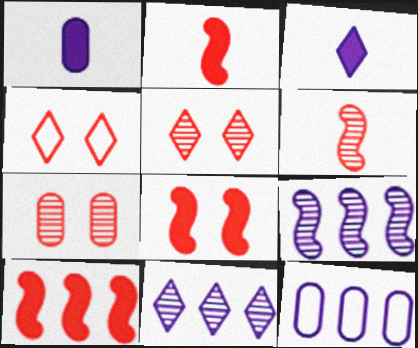[[2, 8, 10], 
[4, 7, 8]]